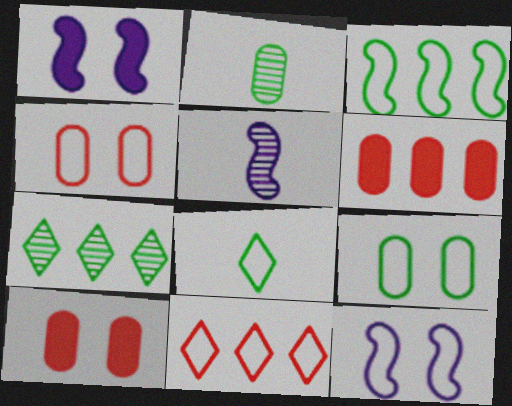[[1, 2, 11], 
[3, 8, 9]]